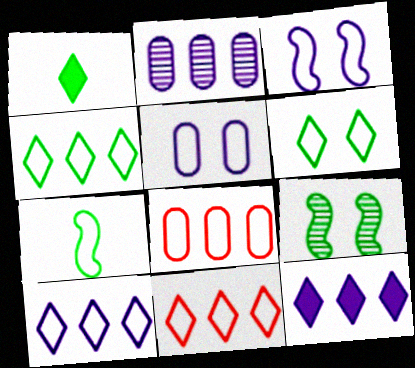[[4, 10, 11], 
[5, 7, 11]]